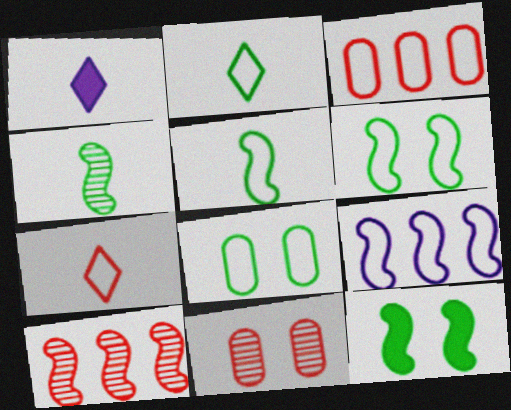[[1, 8, 10], 
[7, 8, 9]]